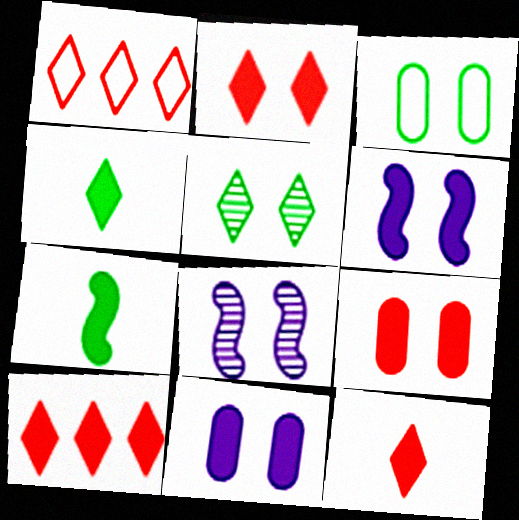[[2, 3, 8], 
[2, 10, 12], 
[7, 10, 11]]